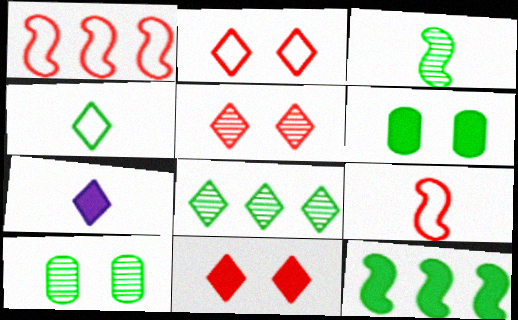[[1, 7, 10], 
[2, 5, 11], 
[2, 7, 8], 
[3, 8, 10], 
[4, 10, 12]]